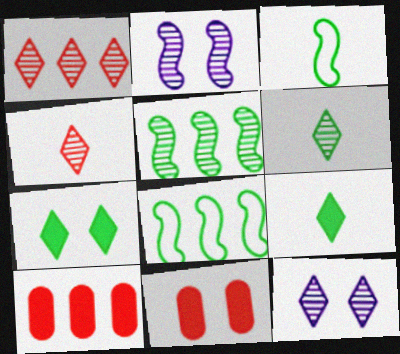[[1, 6, 12], 
[3, 10, 12]]